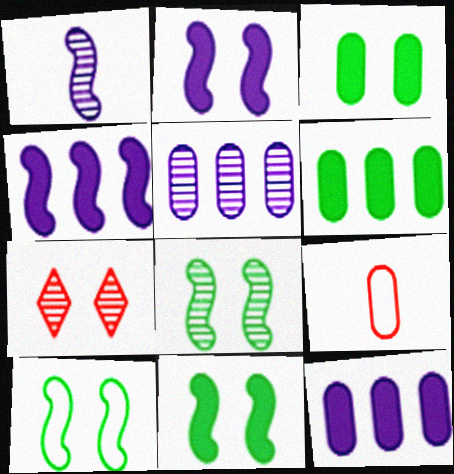[[3, 5, 9], 
[8, 10, 11]]